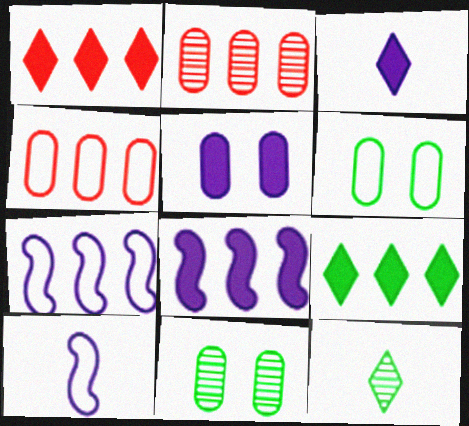[[1, 10, 11], 
[2, 7, 9], 
[3, 5, 8]]